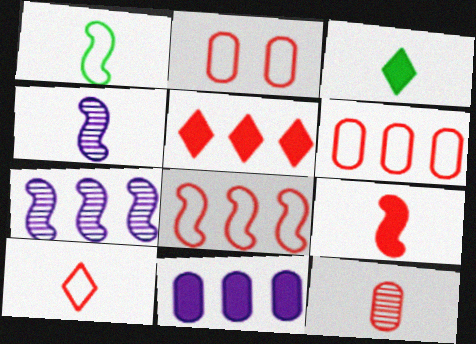[[1, 4, 9], 
[2, 3, 7], 
[2, 8, 10], 
[9, 10, 12]]